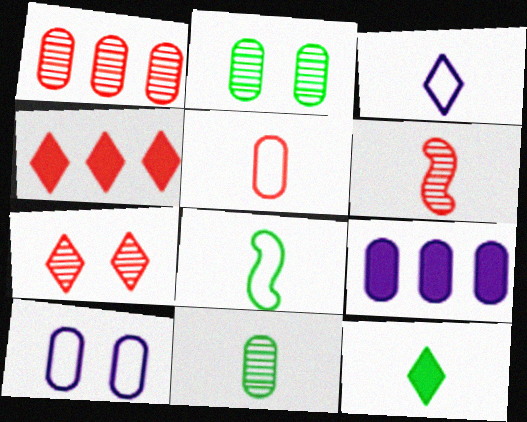[[1, 6, 7], 
[2, 5, 9], 
[3, 5, 8], 
[7, 8, 9], 
[8, 11, 12]]